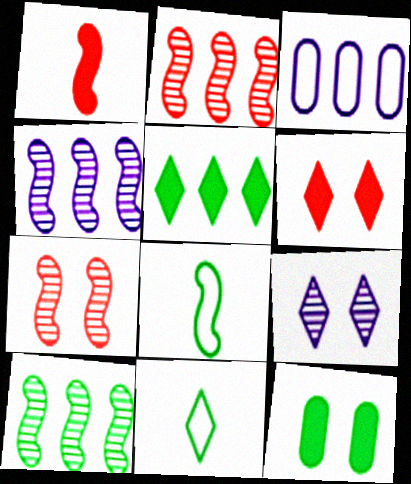[[2, 3, 5], 
[2, 4, 10], 
[10, 11, 12]]